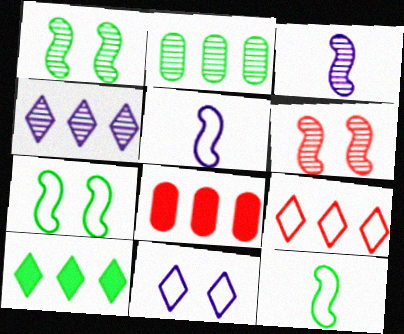[[4, 9, 10]]